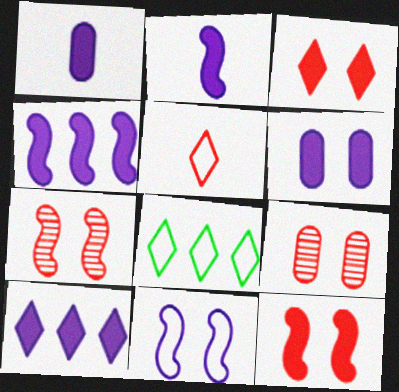[[1, 7, 8], 
[2, 6, 10], 
[2, 8, 9]]